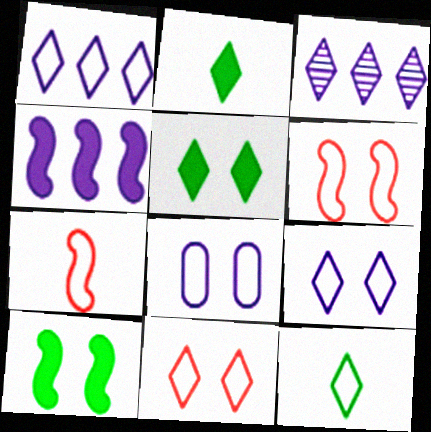[[1, 11, 12], 
[2, 3, 11]]